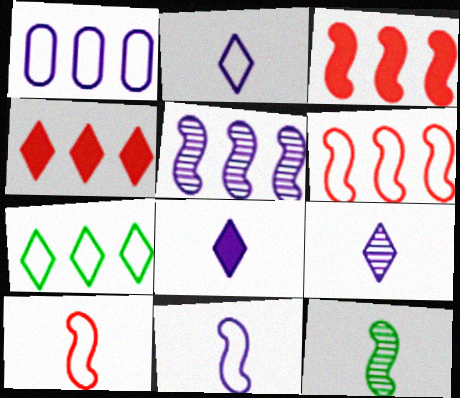[[1, 6, 7], 
[2, 8, 9]]